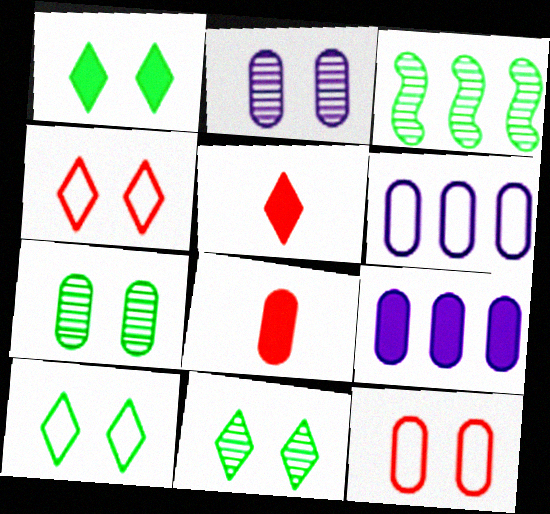[[1, 10, 11], 
[6, 7, 8]]